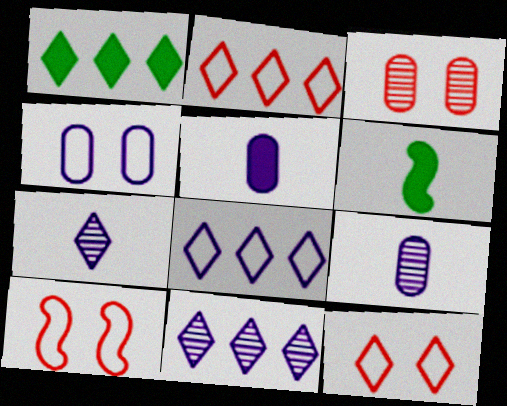[[1, 2, 11], 
[1, 7, 12], 
[1, 9, 10], 
[3, 6, 8]]